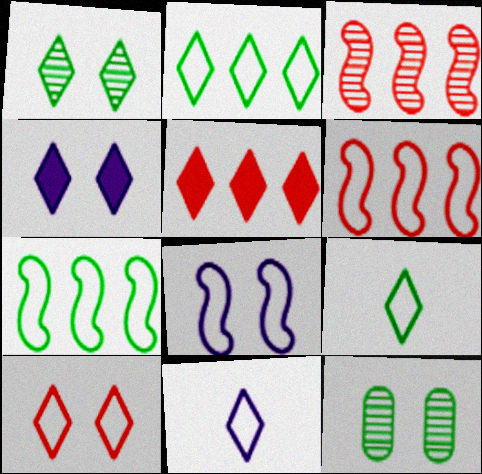[[1, 4, 10], 
[1, 5, 11], 
[2, 10, 11]]